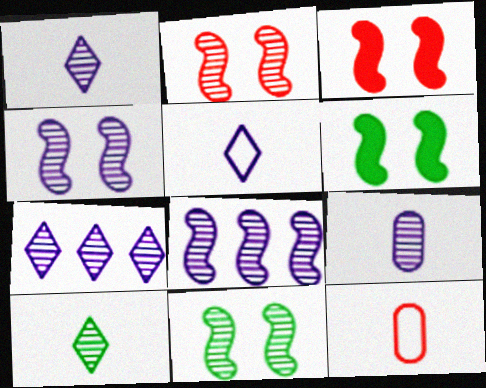[[2, 4, 11], 
[4, 7, 9], 
[6, 7, 12]]